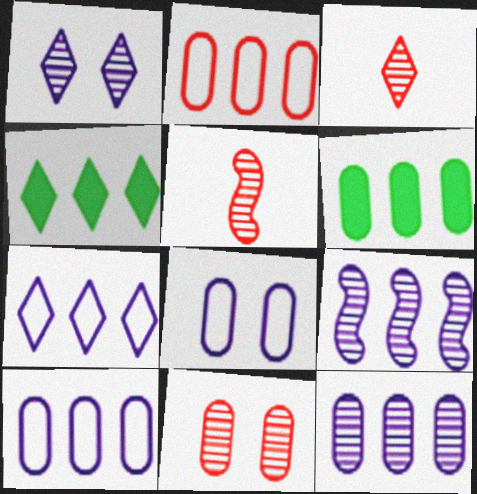[[2, 4, 9], 
[2, 6, 12], 
[4, 5, 8]]